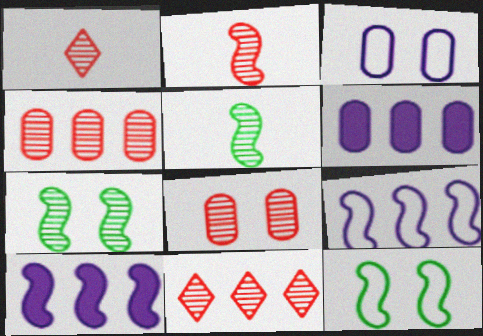[[1, 6, 12], 
[2, 8, 11], 
[2, 10, 12]]